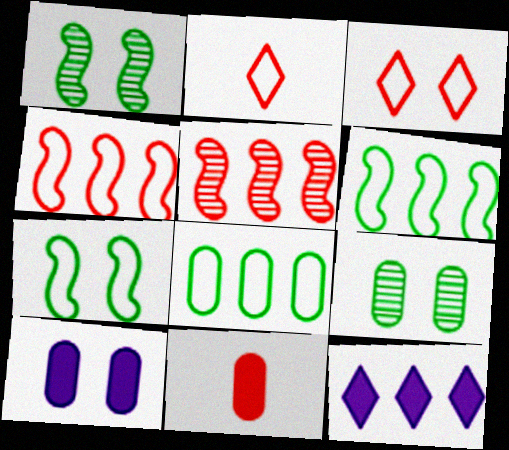[[1, 3, 10], 
[3, 5, 11], 
[5, 8, 12]]